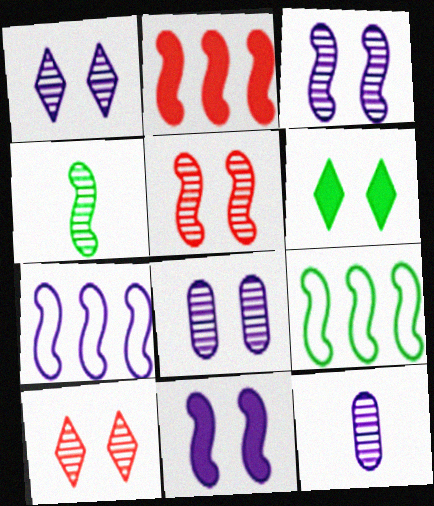[[1, 3, 8]]